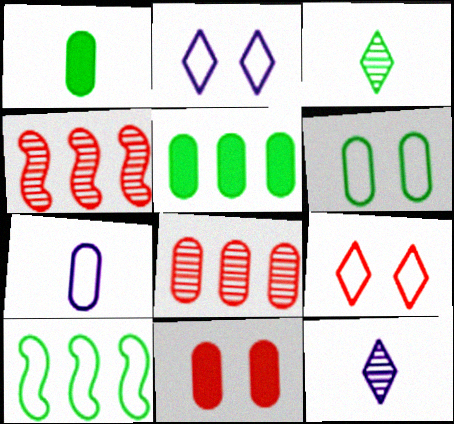[[1, 2, 4], 
[7, 9, 10], 
[10, 11, 12]]